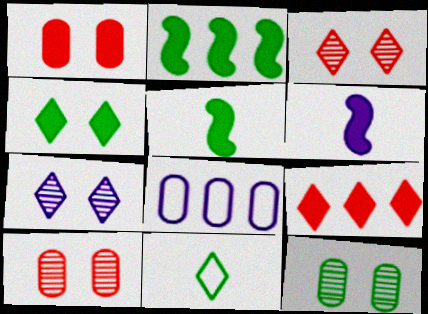[[2, 11, 12], 
[3, 5, 8], 
[6, 7, 8], 
[7, 9, 11]]